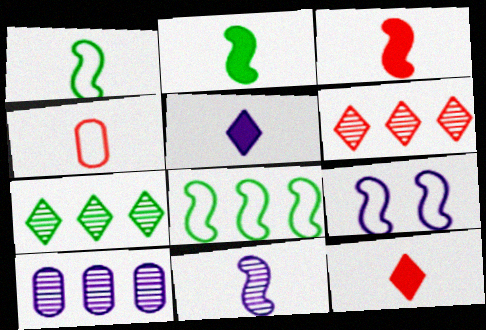[[1, 3, 11], 
[5, 9, 10]]